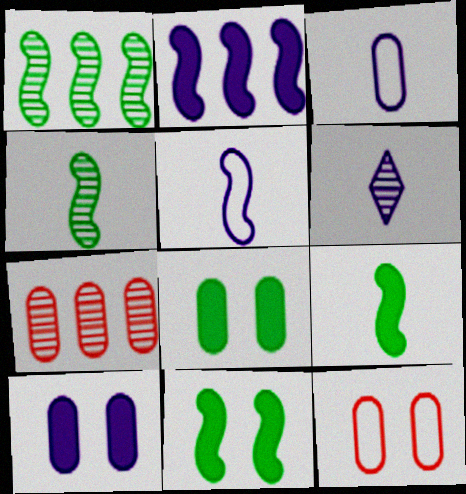[[3, 7, 8]]